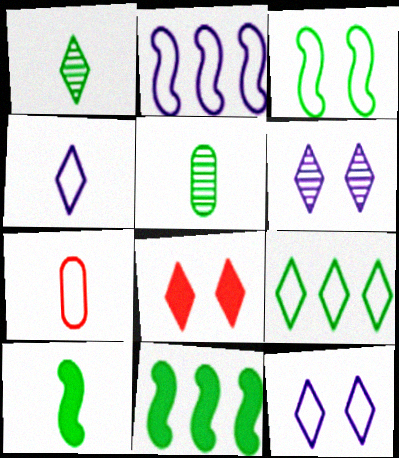[[2, 5, 8], 
[6, 7, 11]]